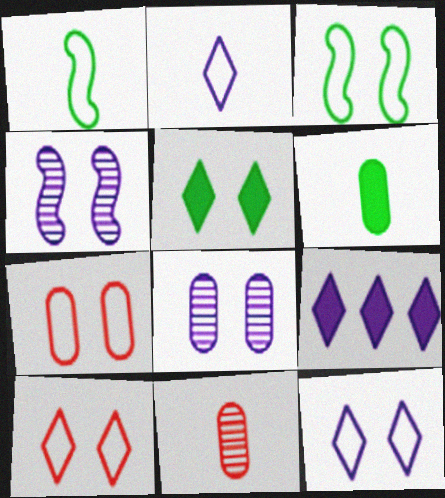[[3, 7, 12], 
[3, 9, 11], 
[4, 5, 7]]